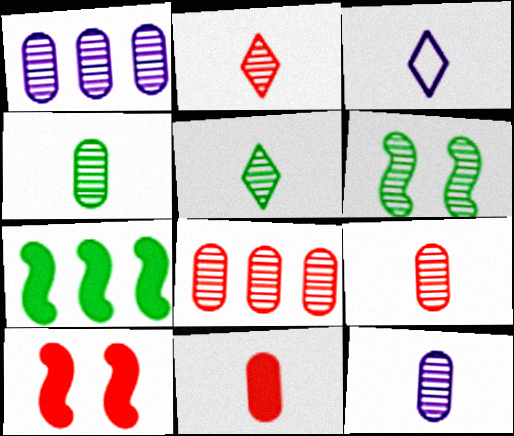[[1, 2, 6], 
[4, 9, 12]]